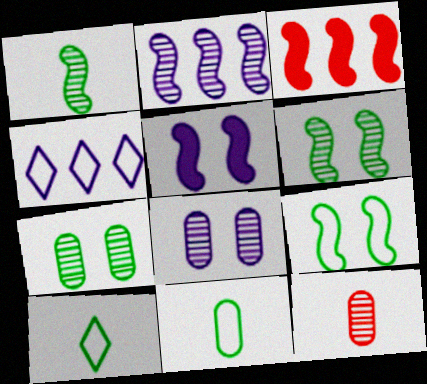[[3, 8, 10]]